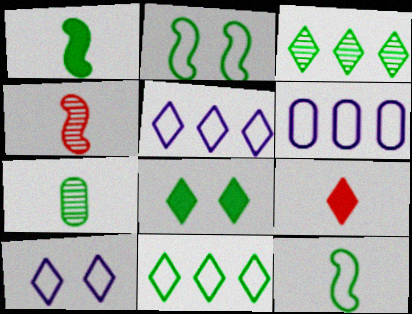[[3, 9, 10], 
[4, 6, 8]]